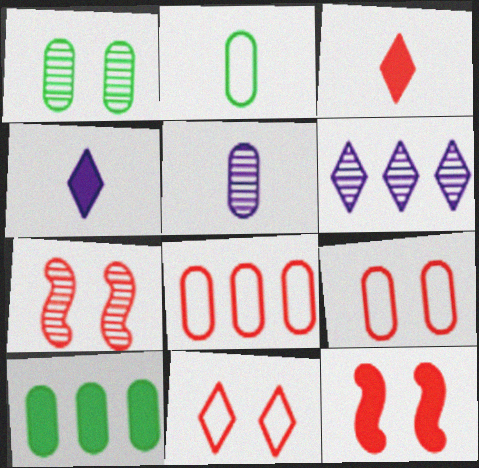[[1, 2, 10], 
[2, 6, 12], 
[3, 7, 8], 
[4, 10, 12], 
[5, 9, 10]]